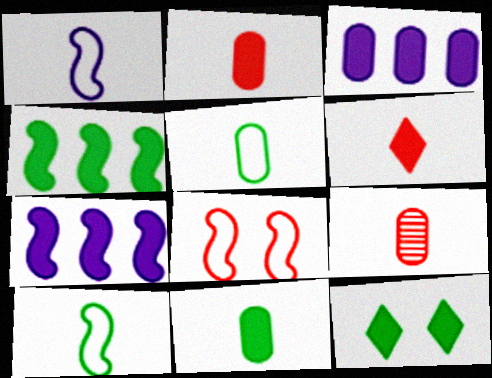[[2, 7, 12], 
[4, 11, 12]]